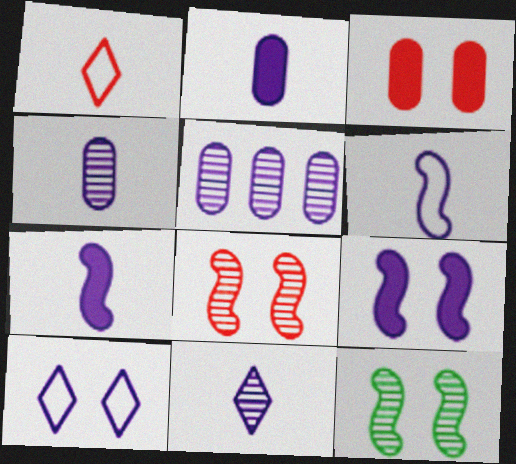[[2, 6, 11], 
[3, 10, 12], 
[5, 7, 10]]